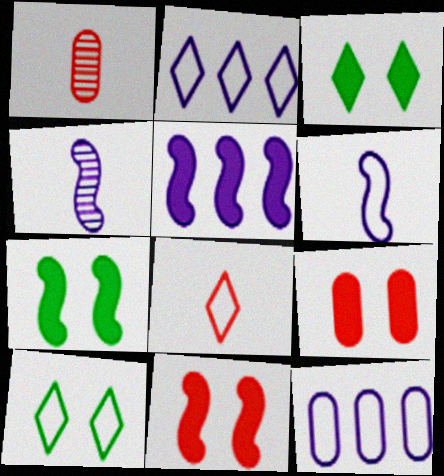[[1, 2, 7], 
[1, 5, 10], 
[2, 8, 10]]